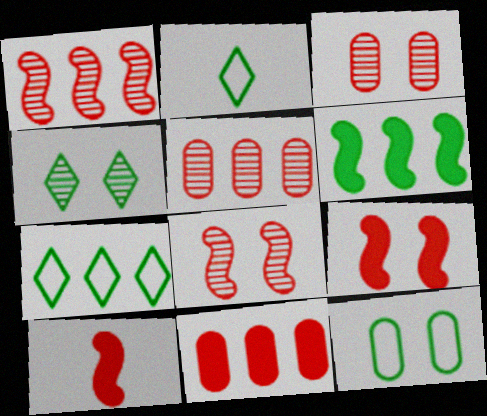[]